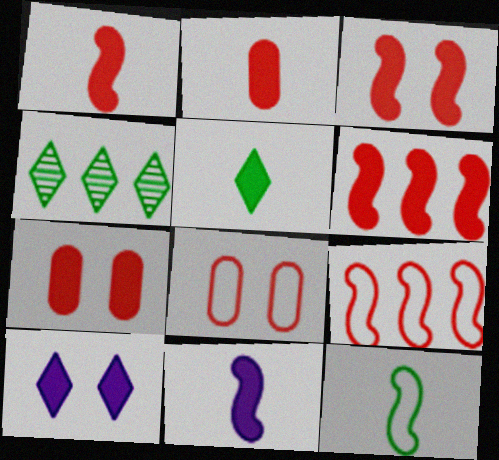[[1, 3, 6], 
[2, 5, 11], 
[4, 8, 11]]